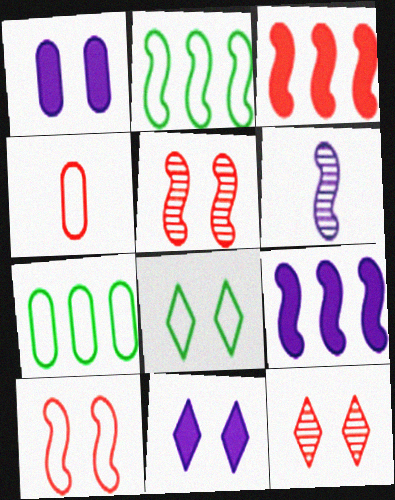[[1, 5, 8], 
[3, 4, 12], 
[8, 11, 12]]